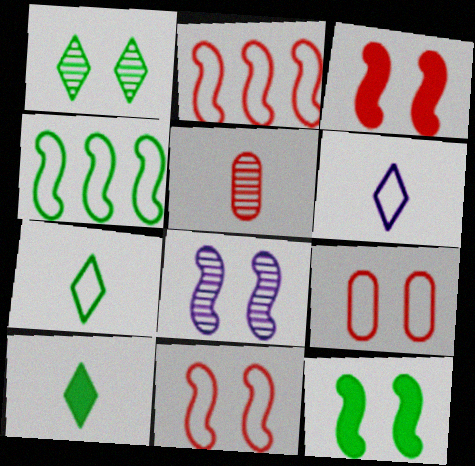[[4, 6, 9], 
[8, 11, 12]]